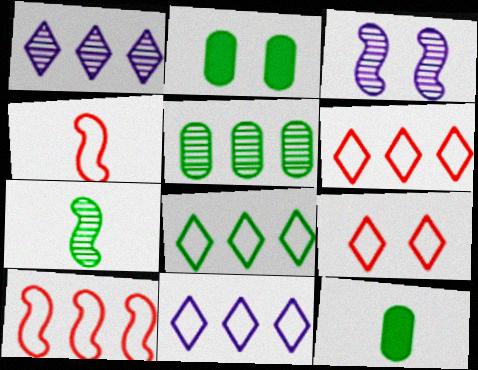[[1, 2, 4], 
[2, 3, 9], 
[2, 7, 8], 
[3, 6, 12], 
[6, 8, 11]]